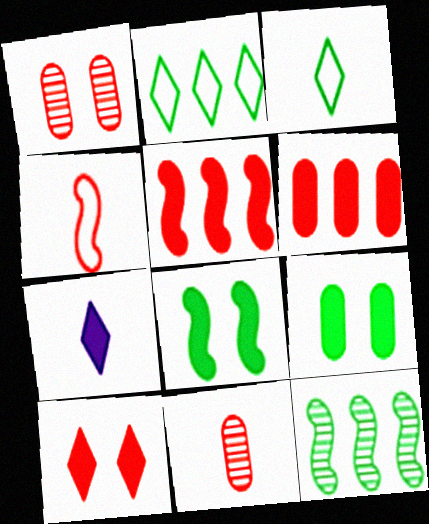[[3, 9, 12], 
[5, 7, 9], 
[6, 7, 8]]